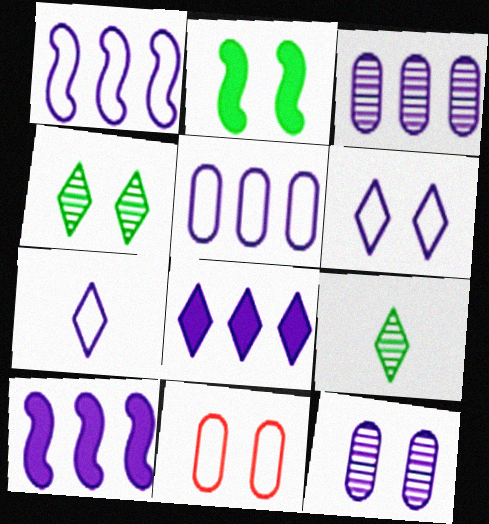[[1, 3, 8], 
[7, 10, 12], 
[9, 10, 11]]